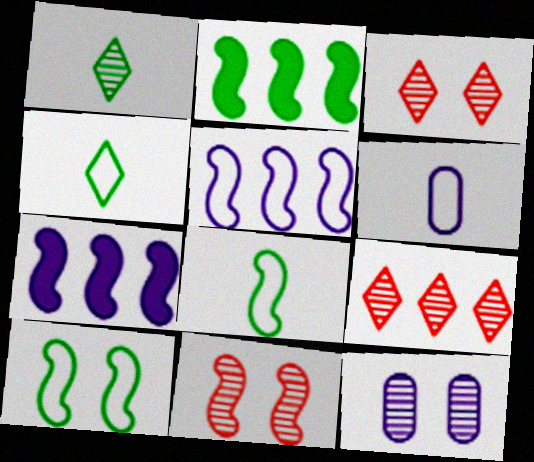[[2, 3, 6], 
[7, 8, 11]]